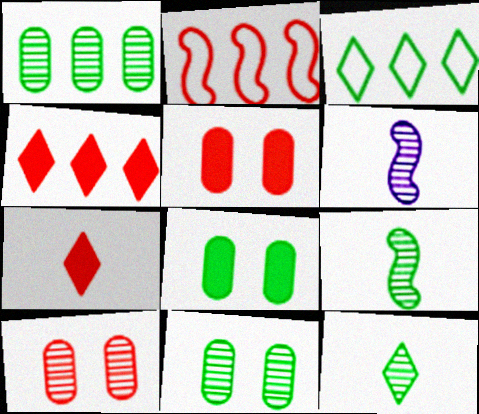[[2, 7, 10], 
[3, 5, 6], 
[3, 8, 9]]